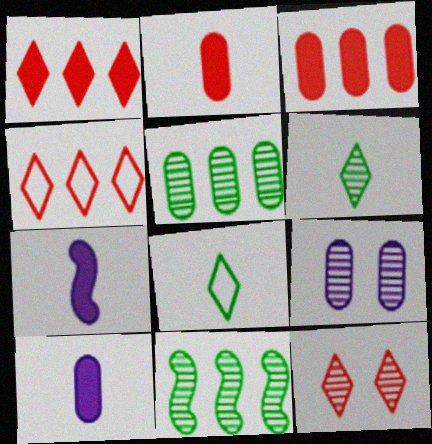[]